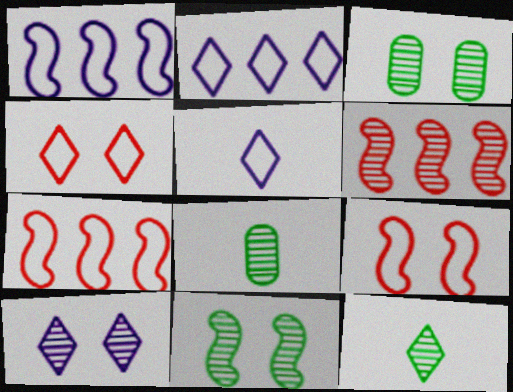[[6, 8, 10]]